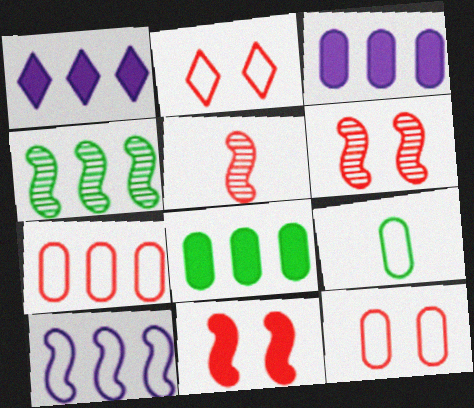[[1, 4, 7], 
[1, 6, 9], 
[2, 9, 10]]